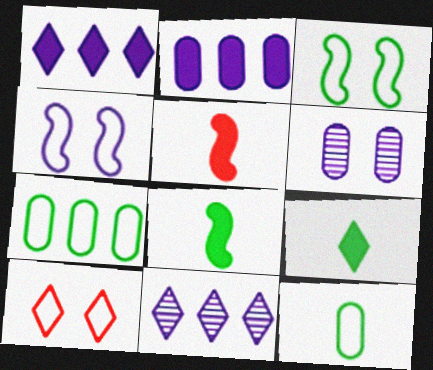[[9, 10, 11]]